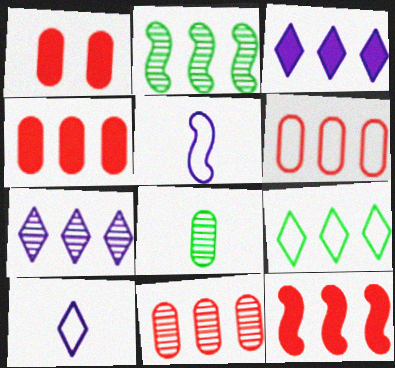[[1, 2, 10], 
[2, 3, 6], 
[2, 7, 11], 
[4, 6, 11]]